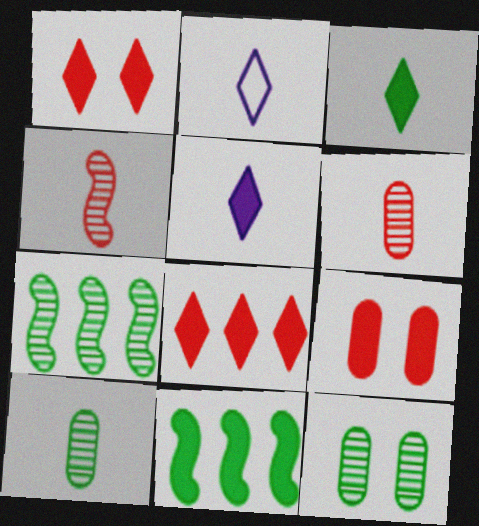[[2, 7, 9], 
[5, 9, 11]]